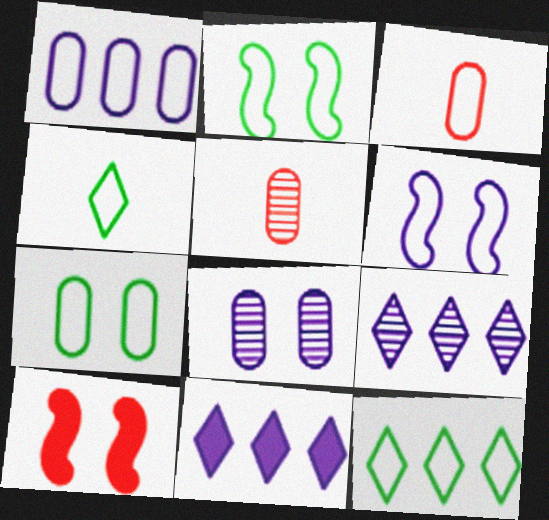[[1, 3, 7], 
[2, 5, 11], 
[3, 6, 12]]